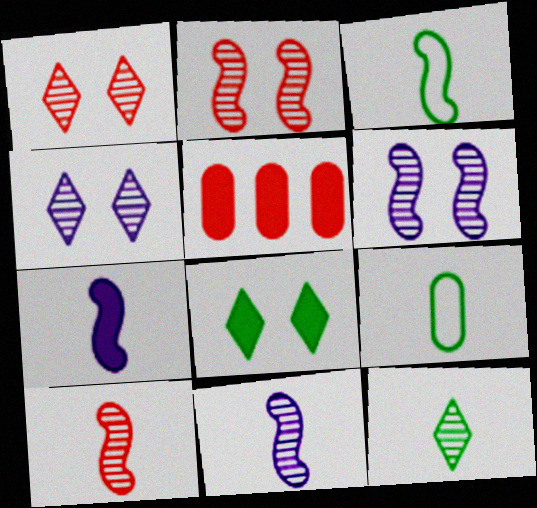[[3, 4, 5], 
[3, 7, 10], 
[5, 7, 8]]